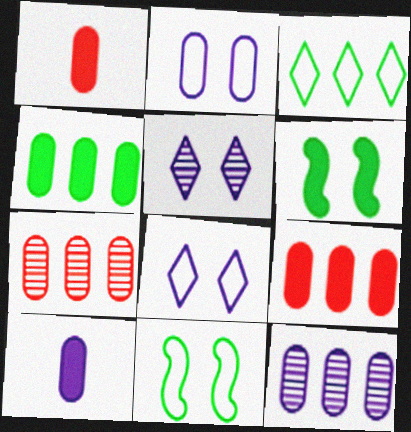[[2, 10, 12]]